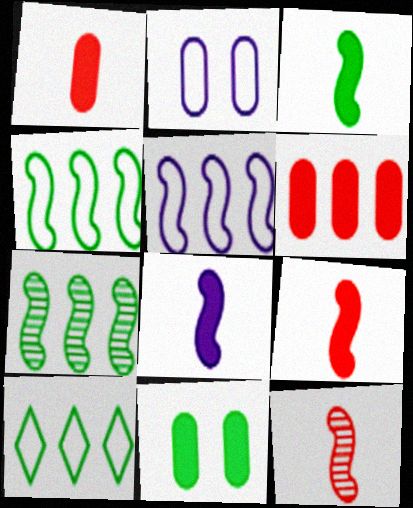[[3, 8, 9]]